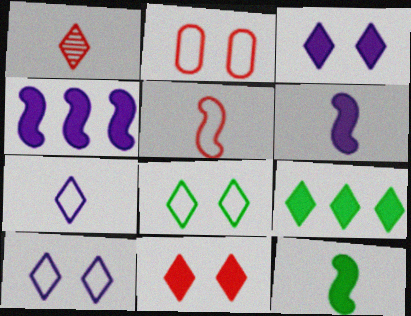[[1, 9, 10]]